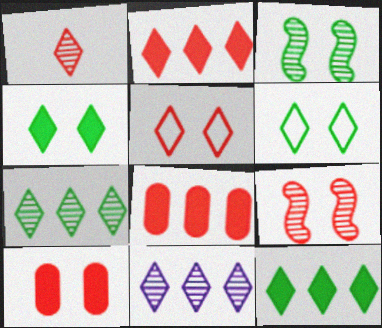[[1, 2, 5], 
[5, 9, 10]]